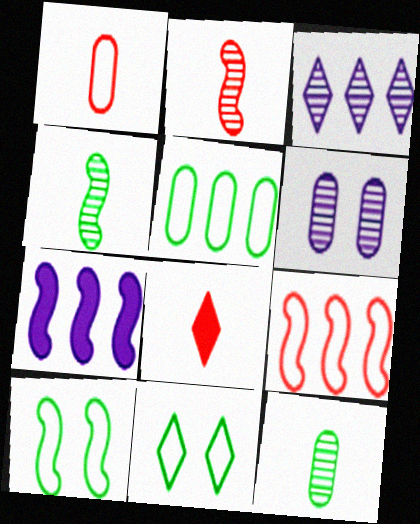[[1, 2, 8], 
[2, 7, 10], 
[3, 8, 11]]